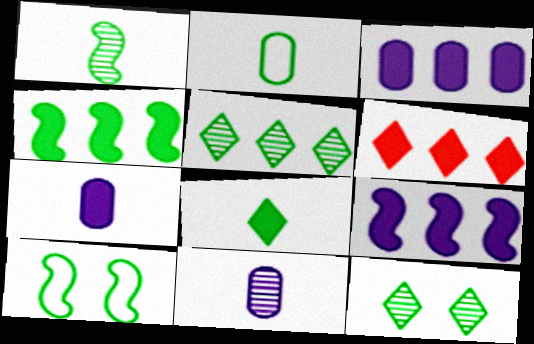[[1, 2, 8], 
[1, 4, 10], 
[2, 4, 12], 
[3, 4, 6], 
[6, 10, 11]]